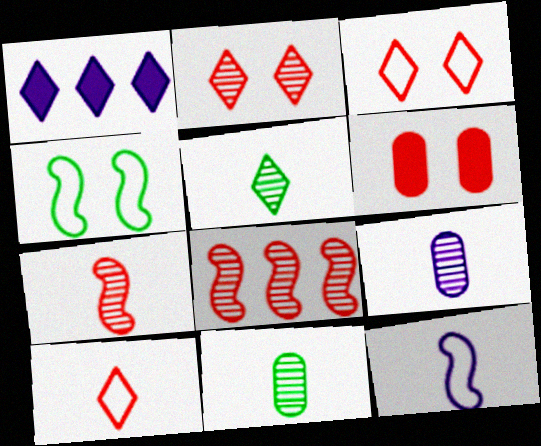[[1, 3, 5], 
[5, 7, 9], 
[6, 8, 10]]